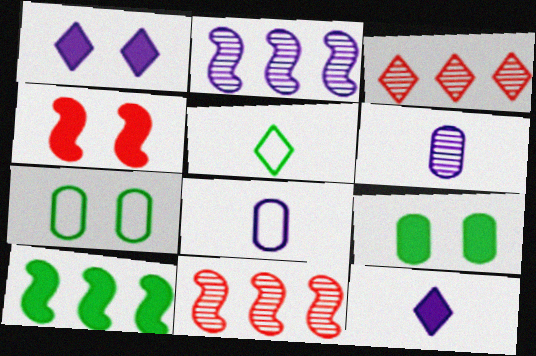[[1, 2, 8], 
[1, 3, 5], 
[1, 4, 9], 
[7, 11, 12]]